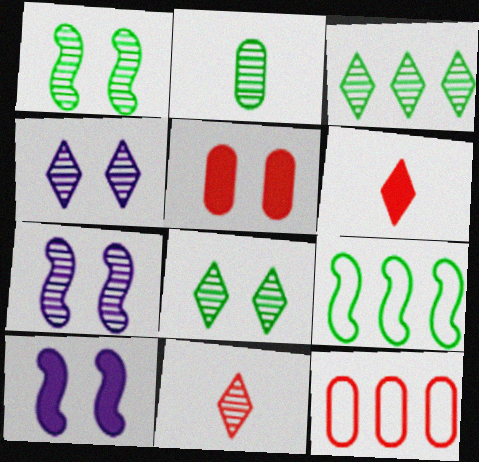[[1, 2, 3], 
[3, 4, 11]]